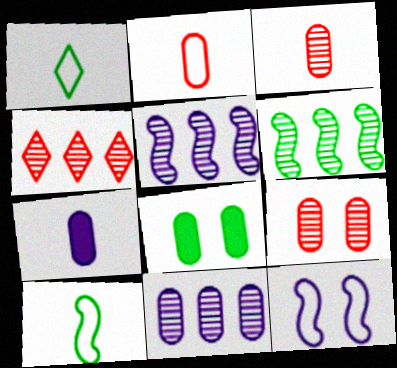[[1, 6, 8], 
[2, 8, 11], 
[4, 6, 11]]